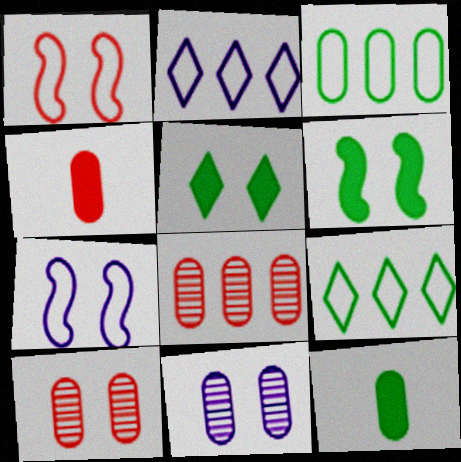[[1, 5, 11], 
[3, 4, 11], 
[5, 7, 10]]